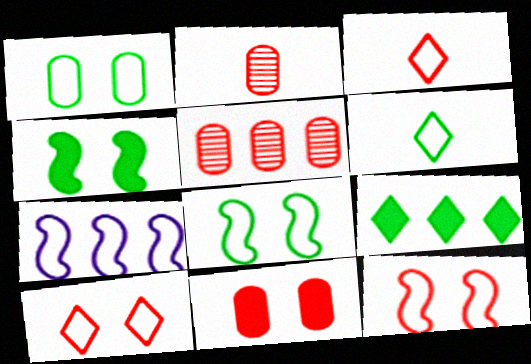[[1, 3, 7], 
[5, 7, 9]]